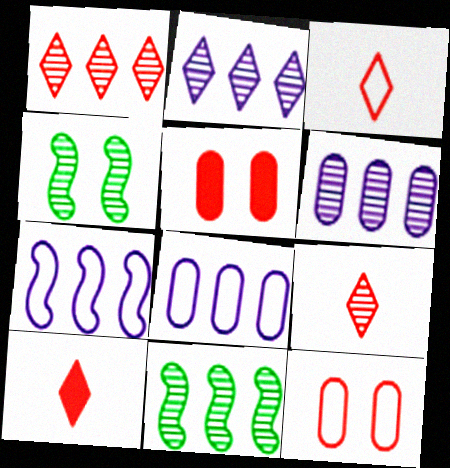[[1, 6, 11], 
[3, 9, 10], 
[4, 6, 9], 
[4, 8, 10]]